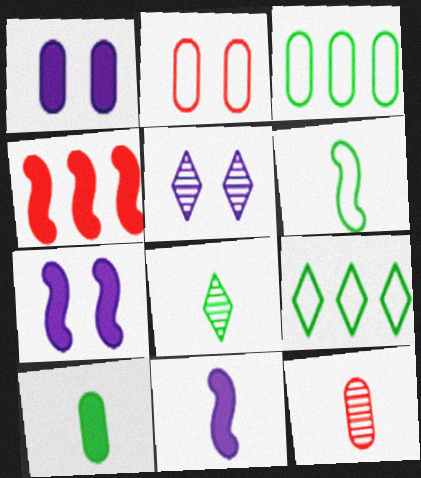[[1, 3, 12], 
[6, 8, 10], 
[7, 9, 12]]